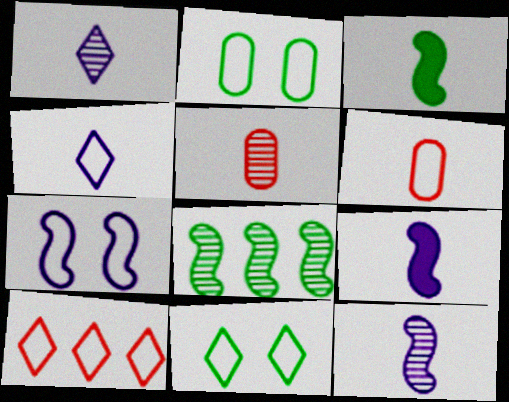[[1, 3, 6], 
[3, 4, 5], 
[4, 10, 11]]